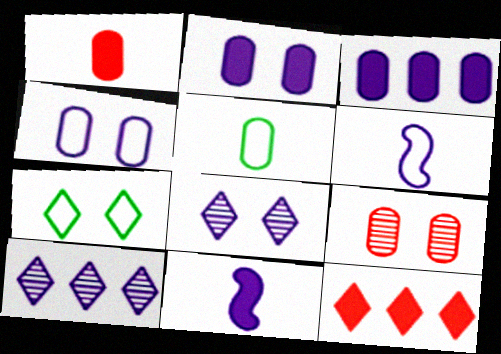[[2, 6, 10], 
[3, 5, 9], 
[3, 6, 8], 
[4, 10, 11]]